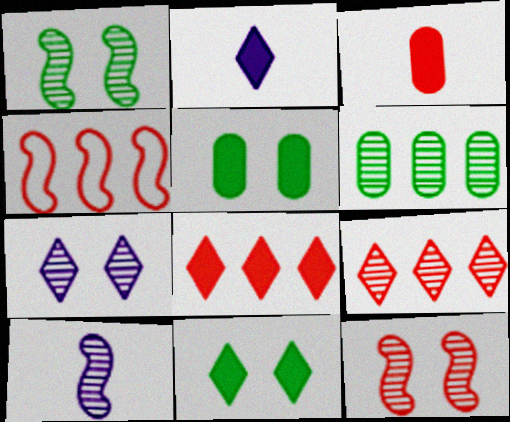[[2, 8, 11]]